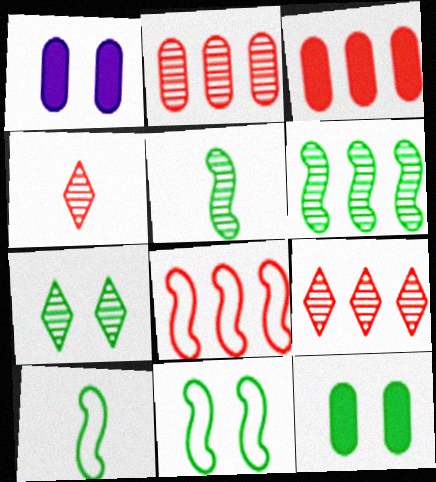[[1, 9, 10], 
[3, 8, 9], 
[7, 11, 12]]